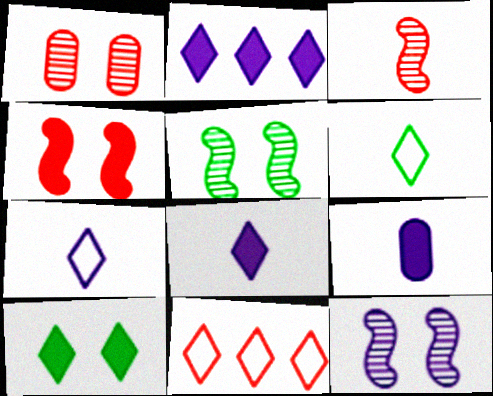[[3, 6, 9], 
[5, 9, 11]]